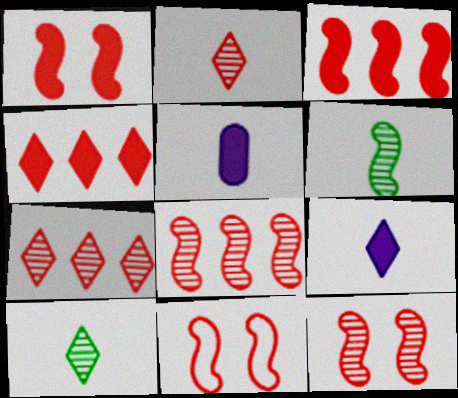[[1, 11, 12]]